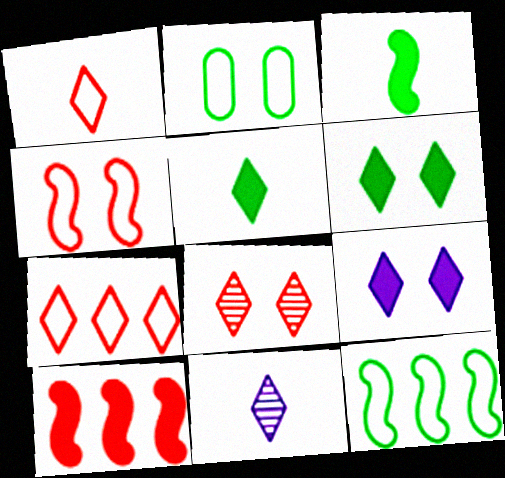[[1, 5, 11], 
[2, 10, 11], 
[6, 7, 11]]